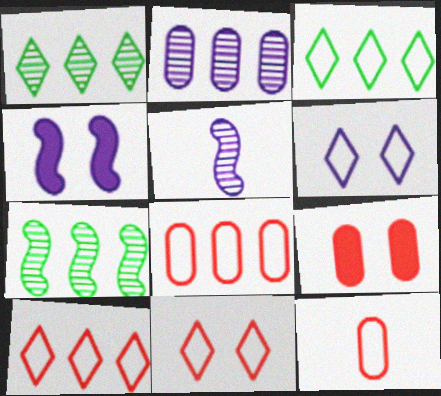[[1, 4, 12], 
[3, 5, 9]]